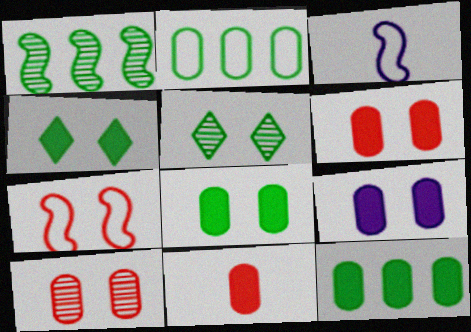[[5, 7, 9], 
[6, 8, 9], 
[9, 11, 12]]